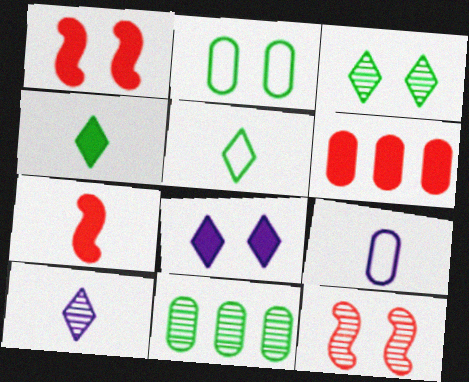[[2, 8, 12], 
[10, 11, 12]]